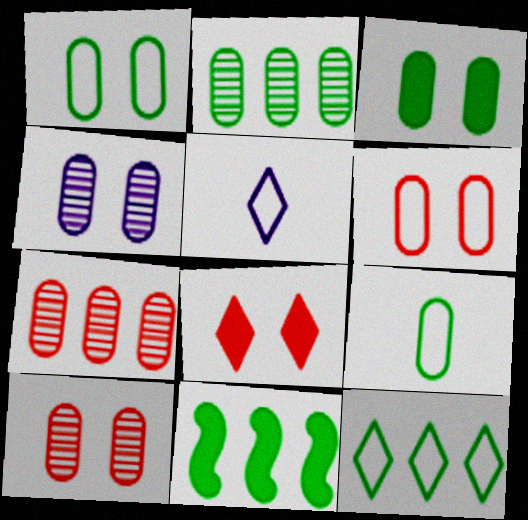[[2, 3, 9], 
[2, 11, 12], 
[3, 4, 6], 
[5, 10, 11]]